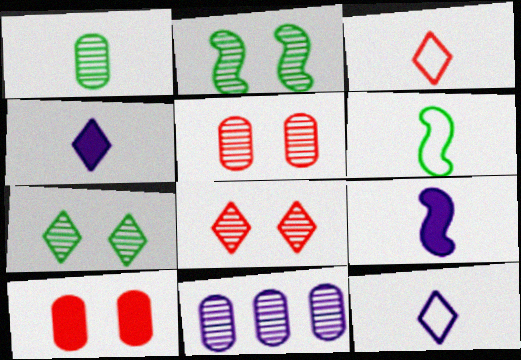[[1, 3, 9], 
[1, 5, 11]]